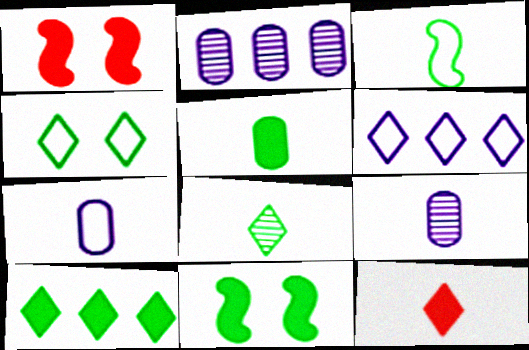[[3, 5, 8], 
[3, 9, 12], 
[4, 8, 10], 
[5, 10, 11]]